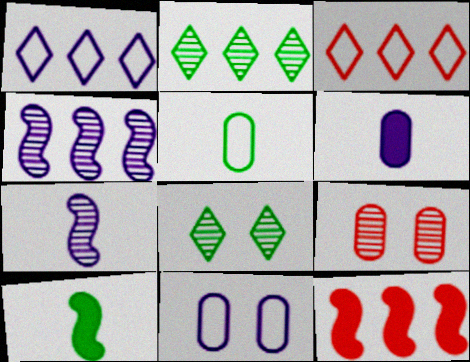[[1, 9, 10], 
[2, 7, 9]]